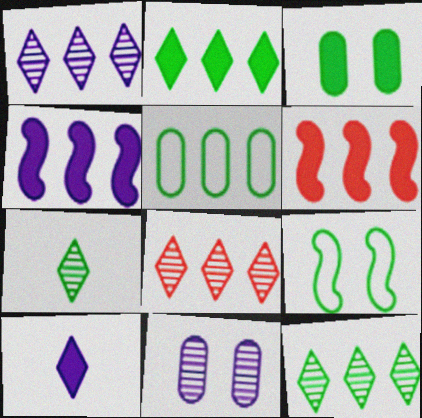[[1, 5, 6], 
[1, 8, 12], 
[3, 6, 10], 
[4, 5, 8]]